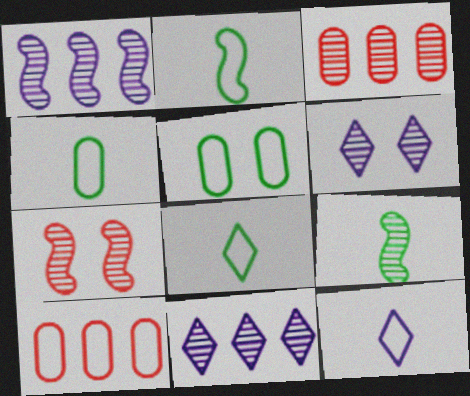[[1, 7, 9], 
[2, 4, 8], 
[3, 6, 9]]